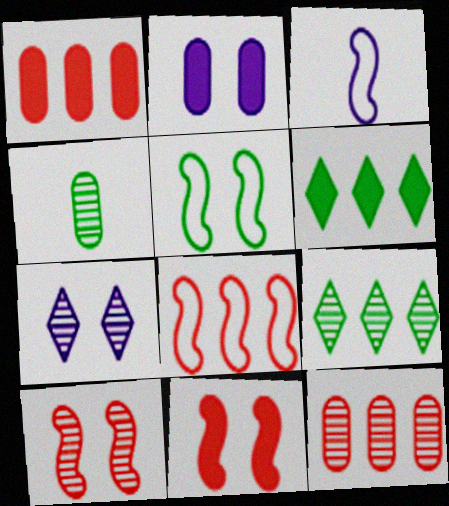[[3, 5, 8], 
[4, 5, 6]]